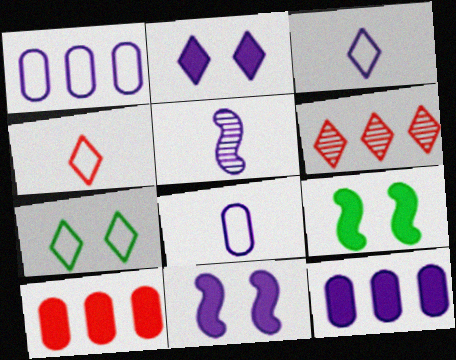[[1, 2, 5], 
[5, 7, 10], 
[6, 8, 9]]